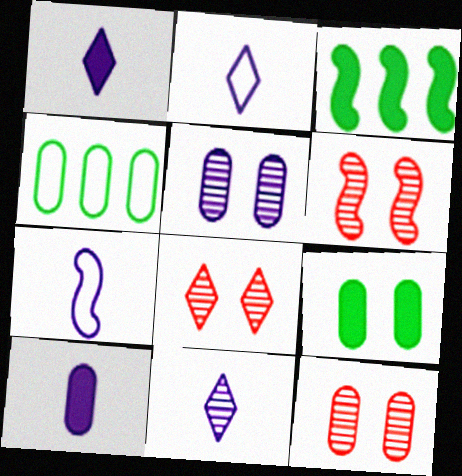[[1, 2, 11], 
[1, 4, 6], 
[2, 3, 12], 
[3, 6, 7], 
[4, 10, 12], 
[6, 8, 12], 
[7, 10, 11]]